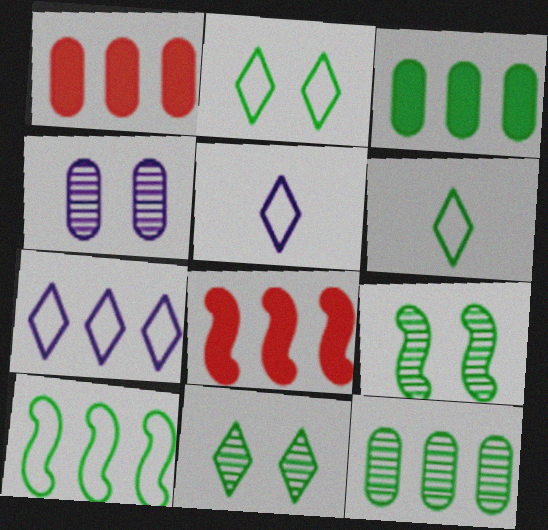[[1, 5, 9], 
[3, 6, 9], 
[4, 6, 8], 
[7, 8, 12]]